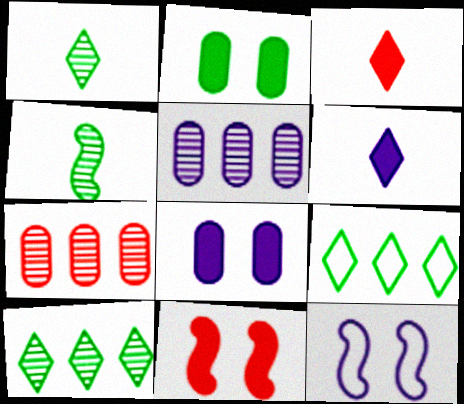[[2, 4, 9], 
[5, 6, 12]]